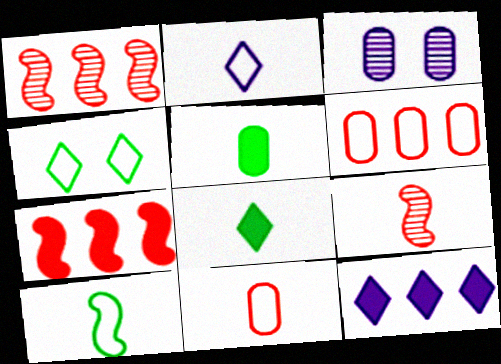[[2, 5, 9], 
[2, 10, 11], 
[3, 5, 6]]